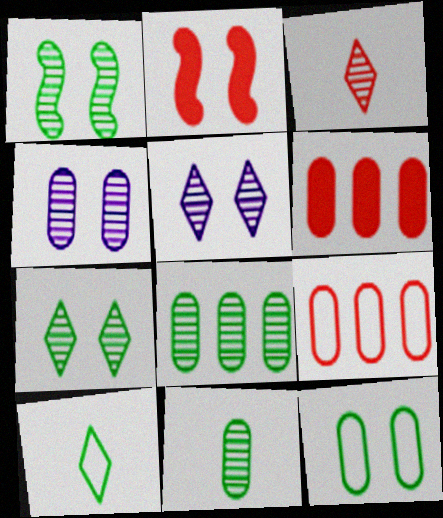[[2, 3, 9], 
[2, 5, 12]]